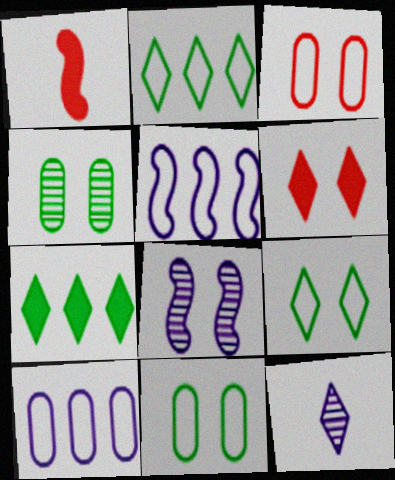[[2, 6, 12], 
[6, 8, 11]]